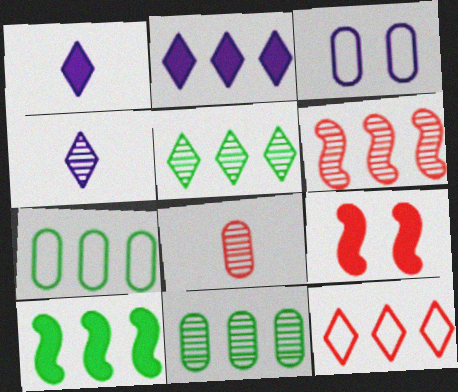[[2, 5, 12], 
[2, 6, 7], 
[4, 7, 9], 
[5, 7, 10], 
[8, 9, 12]]